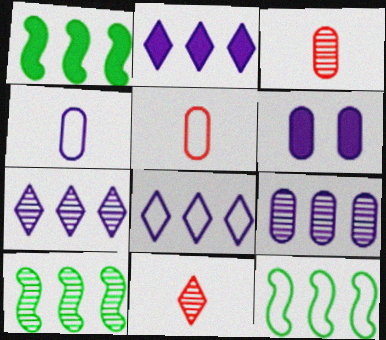[[1, 10, 12], 
[2, 7, 8], 
[4, 6, 9], 
[6, 11, 12]]